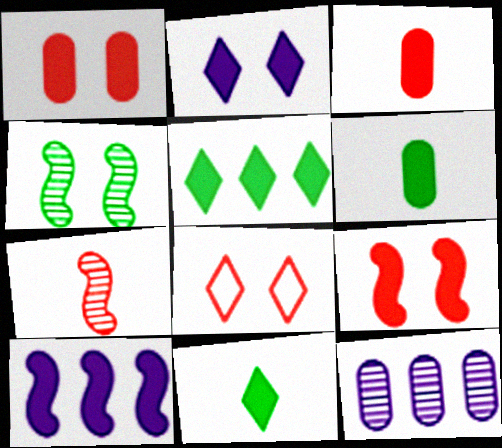[[1, 10, 11]]